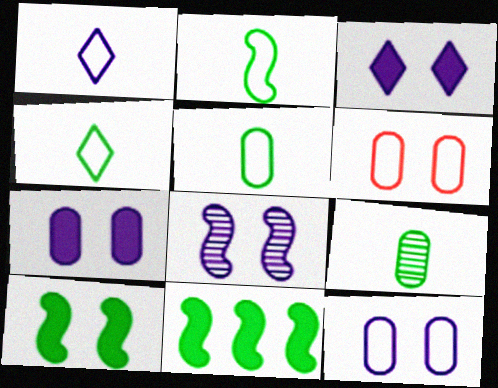[[2, 4, 5], 
[3, 8, 12]]